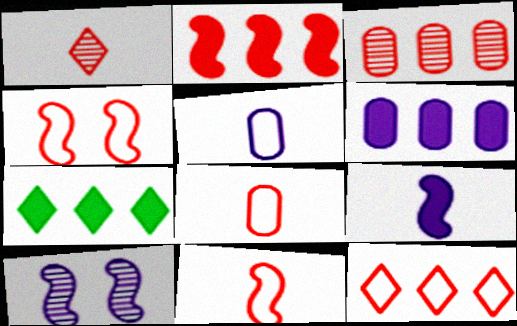[[2, 3, 12], 
[2, 6, 7], 
[4, 8, 12], 
[7, 8, 10]]